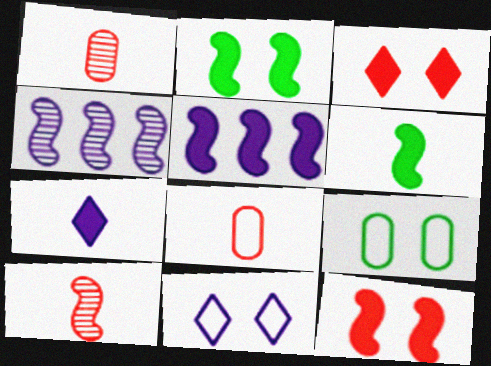[[5, 6, 12]]